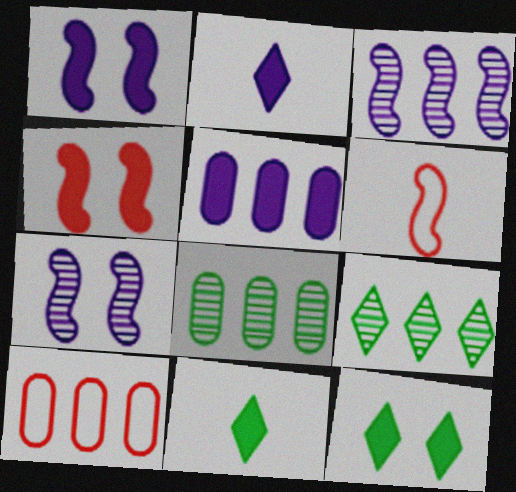[[1, 2, 5], 
[4, 5, 11], 
[5, 8, 10], 
[7, 10, 11]]